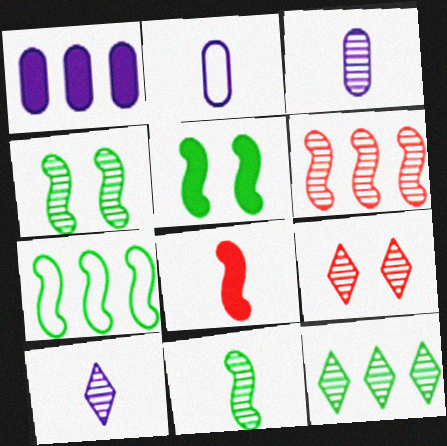[[5, 7, 11], 
[9, 10, 12]]